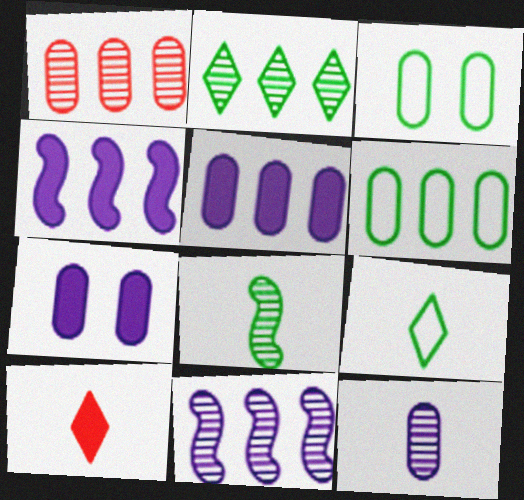[[1, 2, 11], 
[1, 5, 6], 
[3, 10, 11]]